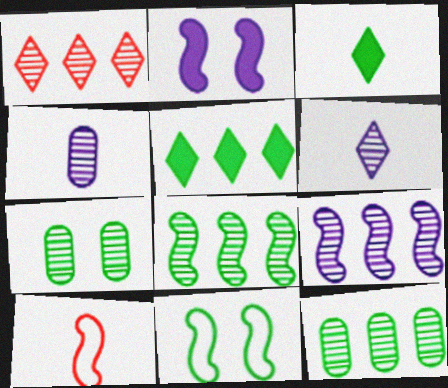[[1, 9, 12], 
[2, 8, 10], 
[3, 4, 10], 
[3, 11, 12]]